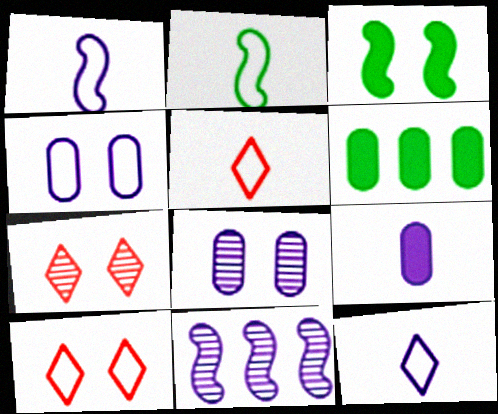[[1, 6, 7], 
[3, 4, 7], 
[3, 8, 10]]